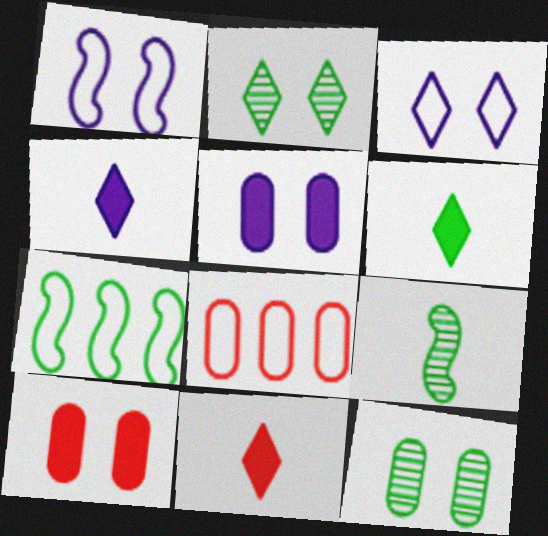[[1, 2, 10], 
[4, 6, 11], 
[6, 7, 12]]